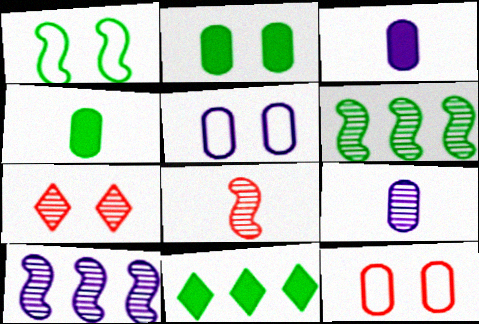[[5, 8, 11], 
[6, 7, 9]]